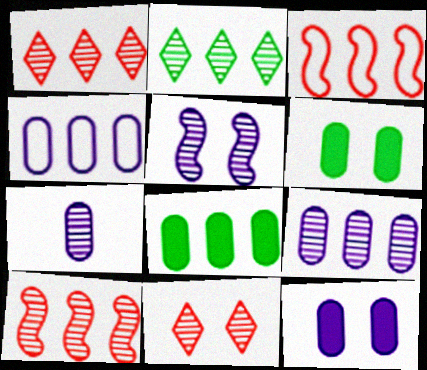[[2, 9, 10], 
[4, 7, 12]]